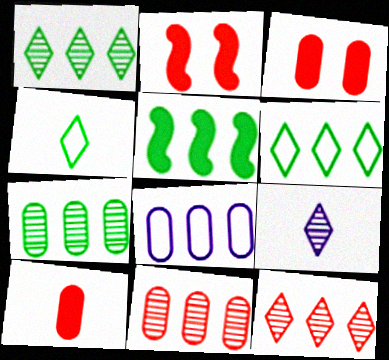[[5, 6, 7], 
[5, 8, 12]]